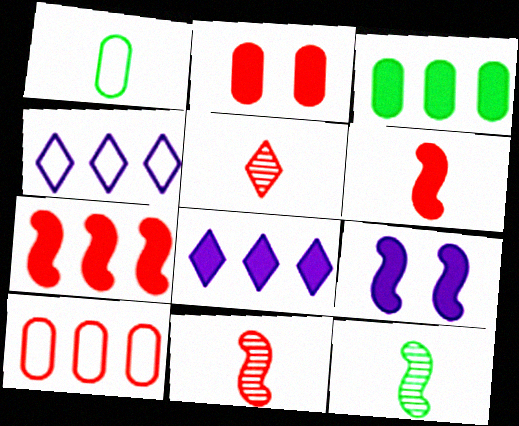[[2, 4, 12], 
[3, 7, 8]]